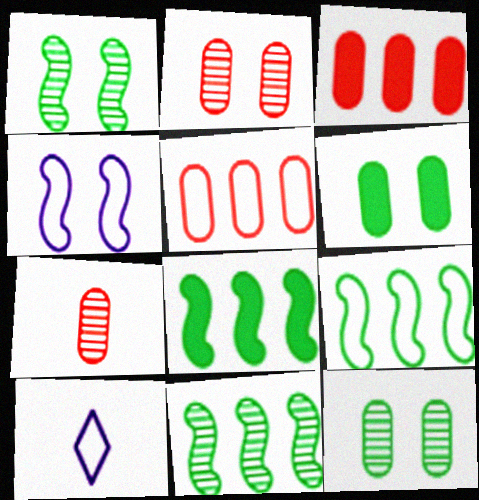[[1, 3, 10], 
[2, 8, 10], 
[8, 9, 11]]